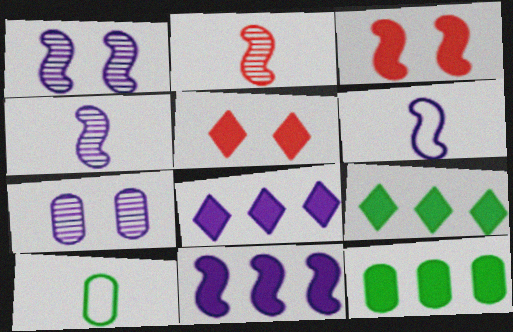[[1, 6, 11], 
[6, 7, 8]]